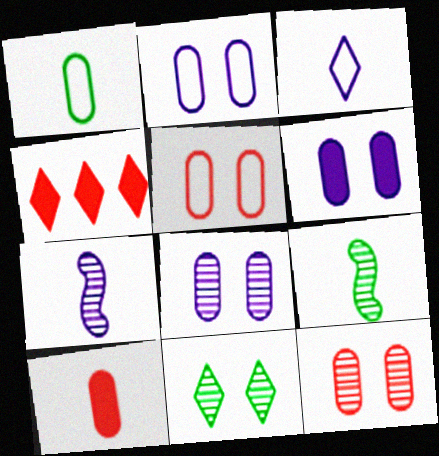[[2, 4, 9], 
[2, 6, 8], 
[3, 4, 11], 
[3, 9, 10]]